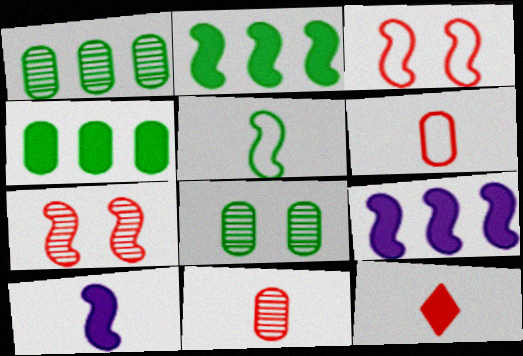[[5, 7, 9]]